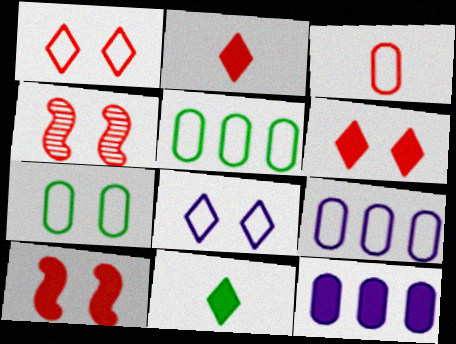[[3, 7, 9], 
[4, 9, 11], 
[10, 11, 12]]